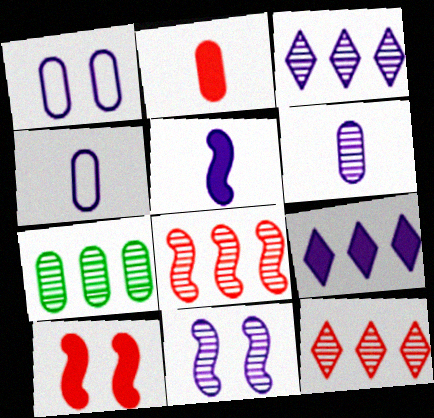[[1, 2, 7], 
[1, 3, 5], 
[3, 6, 11], 
[3, 7, 8], 
[4, 9, 11]]